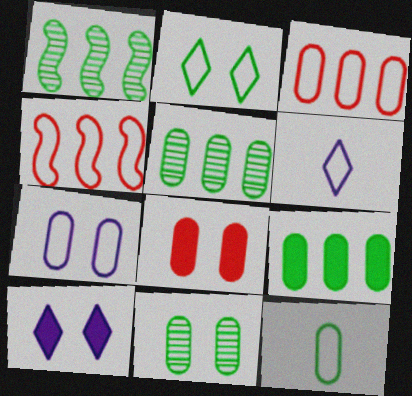[[1, 6, 8], 
[3, 7, 12], 
[7, 8, 11], 
[9, 11, 12]]